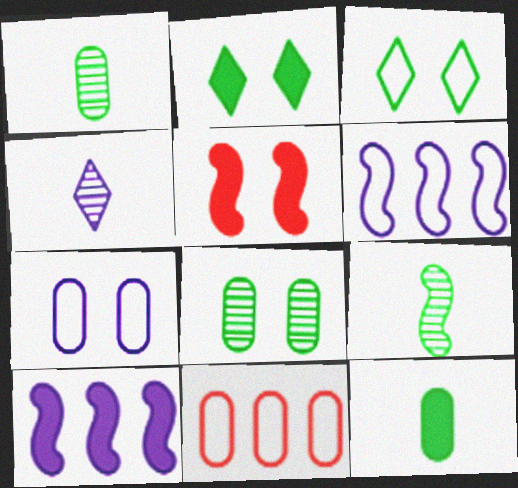[[4, 7, 10], 
[5, 6, 9]]